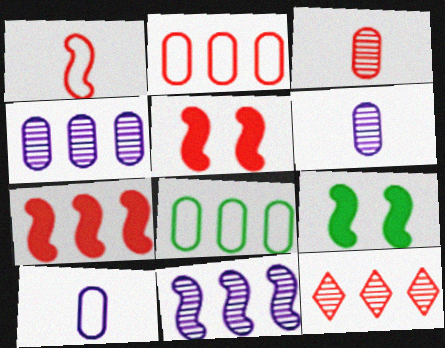[[1, 9, 11], 
[2, 7, 12], 
[9, 10, 12]]